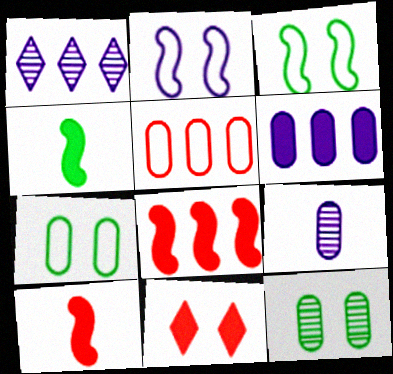[[1, 7, 10], 
[2, 11, 12], 
[4, 6, 11]]